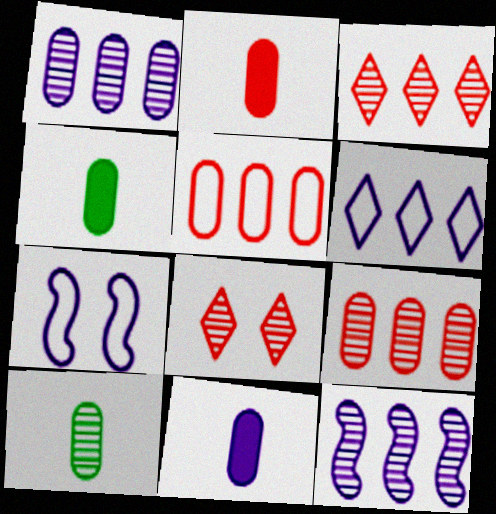[[2, 4, 11], 
[3, 4, 7], 
[8, 10, 12]]